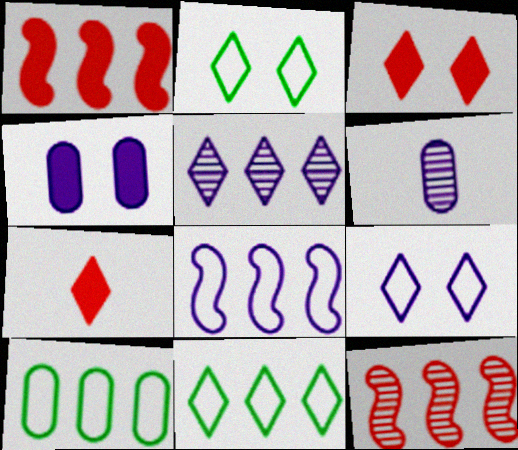[[1, 2, 6], 
[1, 5, 10], 
[2, 5, 7]]